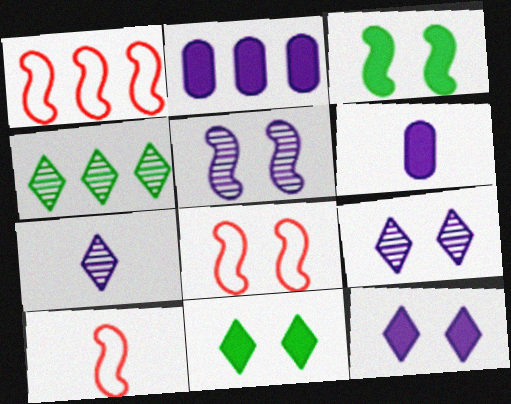[[1, 2, 4], 
[1, 8, 10], 
[3, 5, 8], 
[4, 6, 8]]